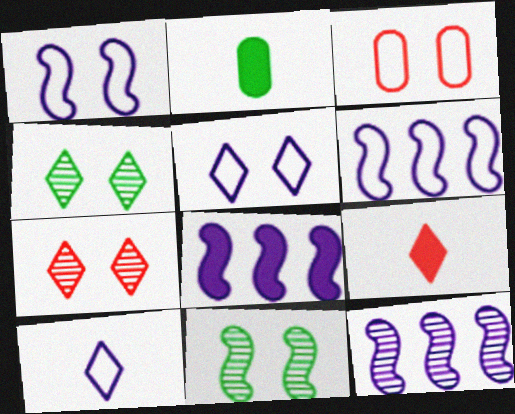[[2, 6, 7], 
[6, 8, 12]]